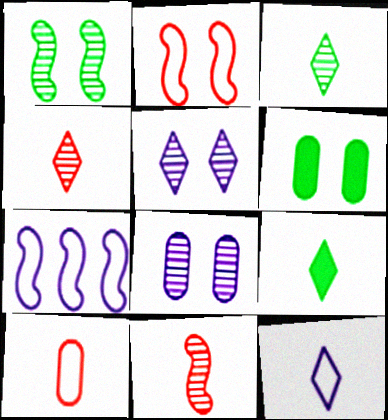[[2, 5, 6], 
[4, 6, 7], 
[4, 9, 12]]